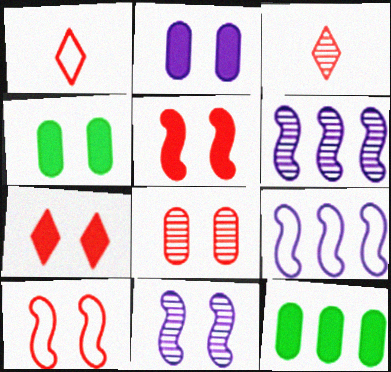[[1, 4, 6], 
[1, 11, 12], 
[3, 4, 9], 
[7, 8, 10]]